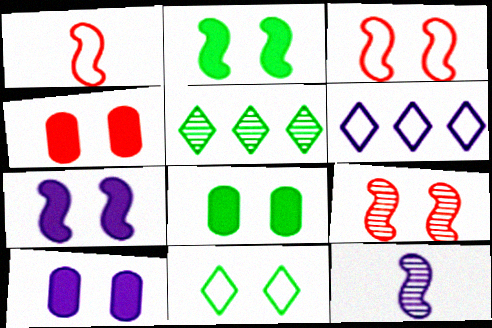[[1, 5, 10], 
[4, 8, 10], 
[6, 10, 12], 
[9, 10, 11]]